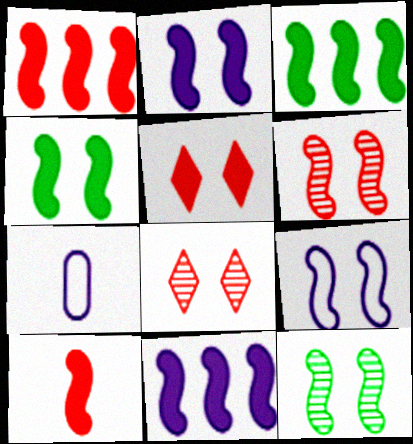[[1, 3, 11], 
[2, 3, 10], 
[3, 7, 8], 
[4, 6, 9], 
[4, 10, 11]]